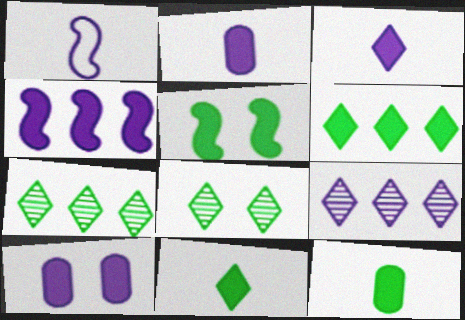[[1, 9, 10], 
[3, 4, 10], 
[5, 6, 12]]